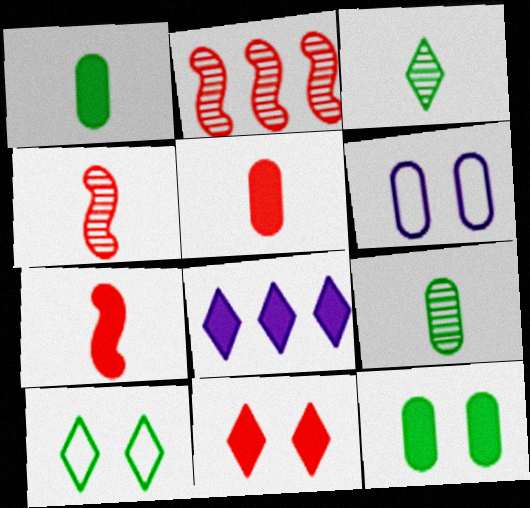[[7, 8, 12]]